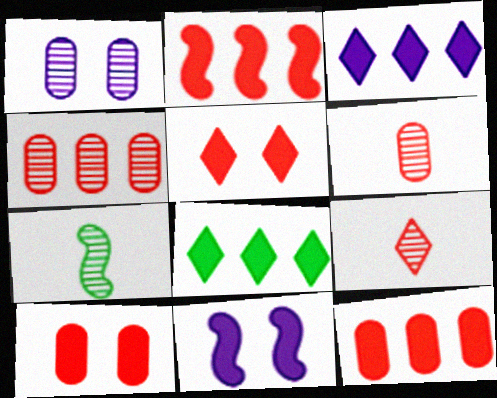[]